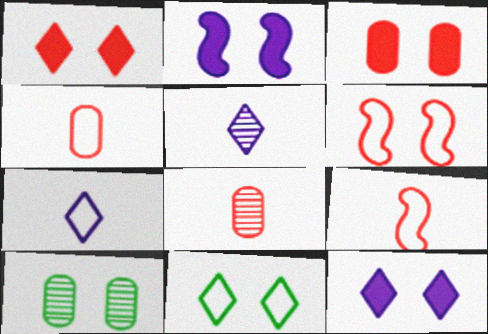[[6, 10, 12]]